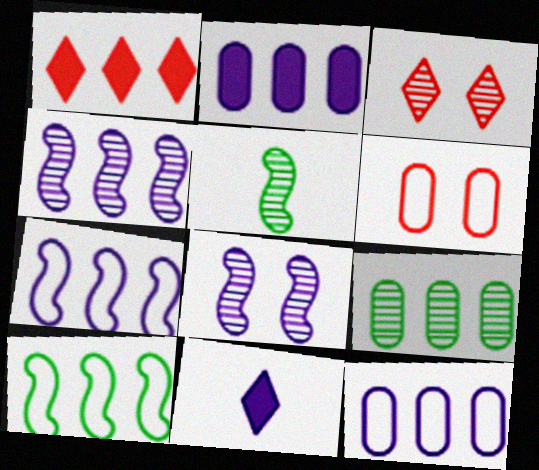[[1, 7, 9], 
[8, 11, 12]]